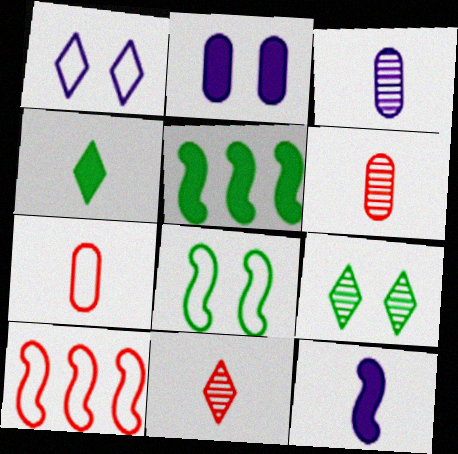[[1, 5, 6]]